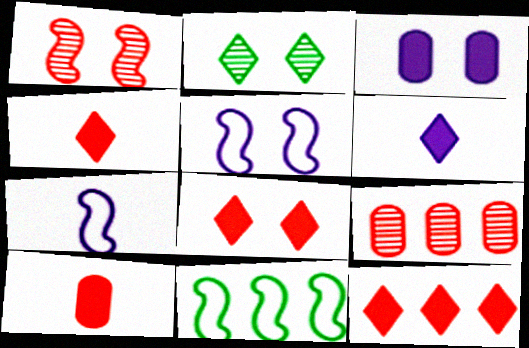[[4, 8, 12]]